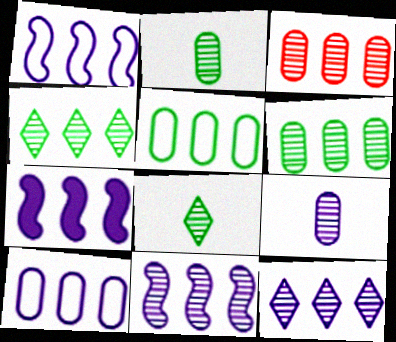[[1, 7, 11], 
[3, 4, 11], 
[7, 10, 12]]